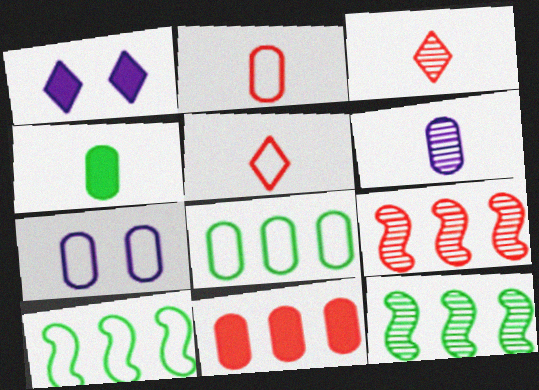[[1, 2, 12], 
[2, 4, 6], 
[2, 7, 8], 
[5, 7, 10]]